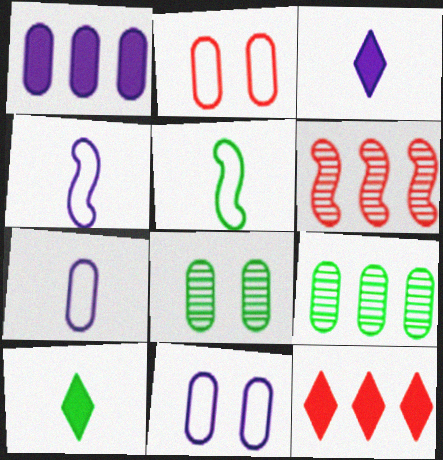[[4, 8, 12], 
[6, 10, 11]]